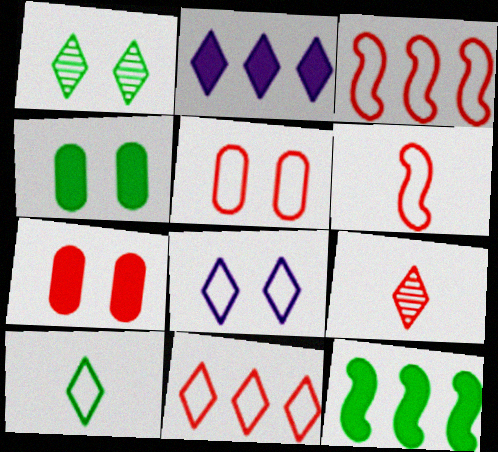[[3, 7, 9], 
[5, 6, 11], 
[8, 10, 11]]